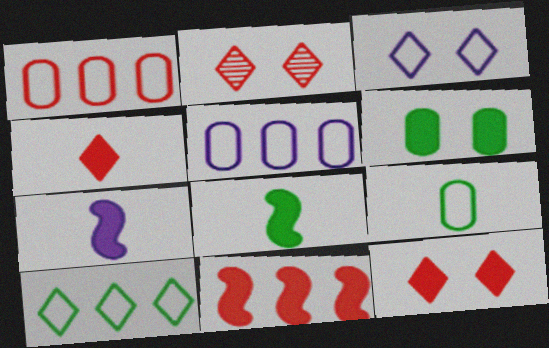[[2, 5, 8]]